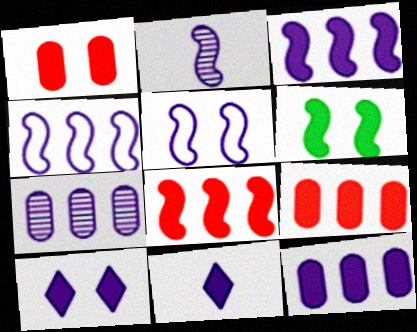[[1, 6, 10], 
[2, 3, 5], 
[5, 7, 11], 
[6, 9, 11]]